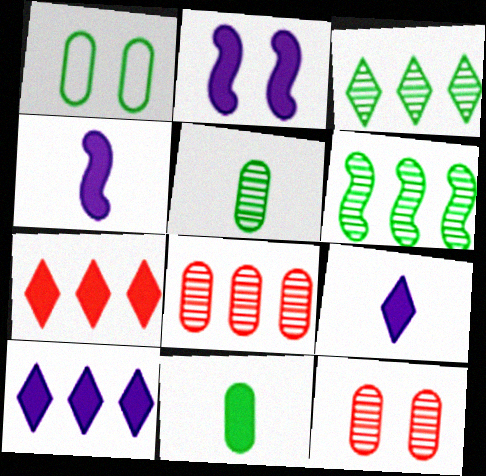[[2, 7, 11]]